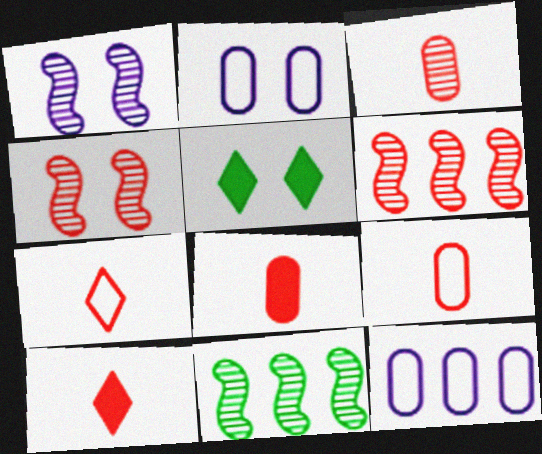[[2, 4, 5], 
[2, 10, 11], 
[3, 8, 9]]